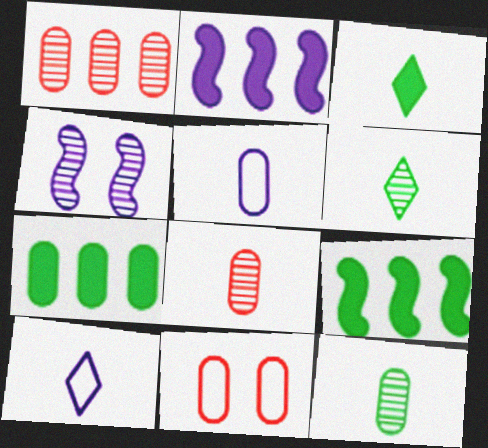[[1, 4, 6], 
[2, 6, 11]]